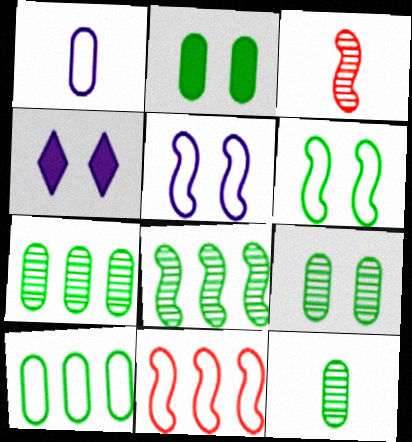[[2, 10, 12], 
[3, 4, 10], 
[4, 11, 12], 
[7, 9, 12]]